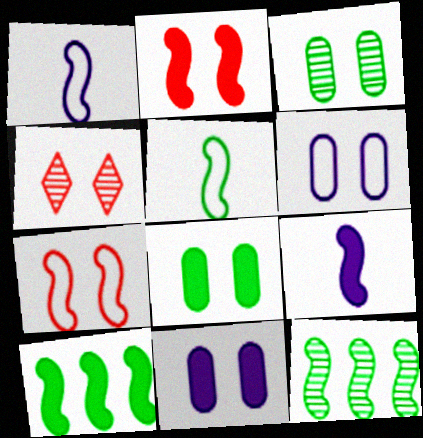[[1, 2, 12], 
[2, 9, 10], 
[7, 9, 12]]